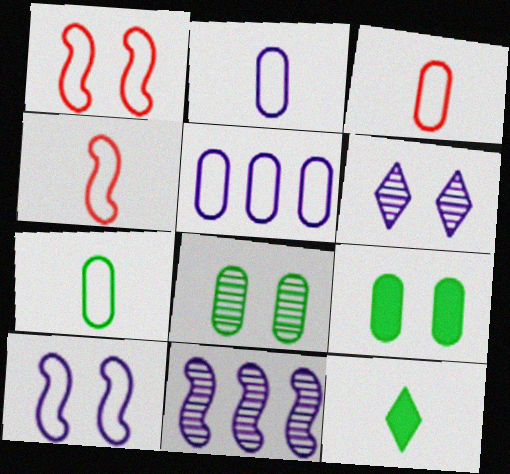[[1, 6, 9], 
[2, 3, 7]]